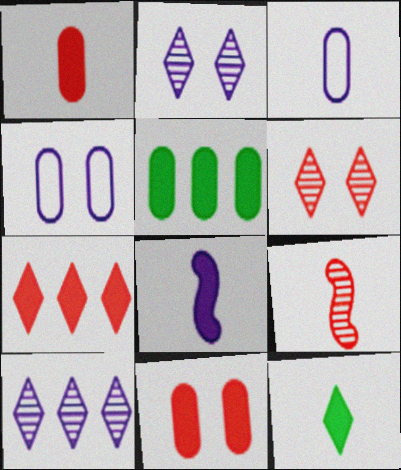[[1, 8, 12], 
[3, 9, 12], 
[4, 8, 10]]